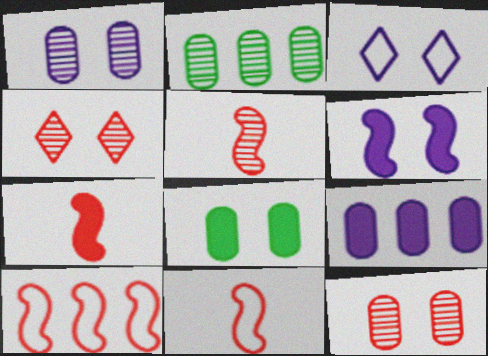[[1, 3, 6], 
[2, 3, 7], 
[5, 7, 11]]